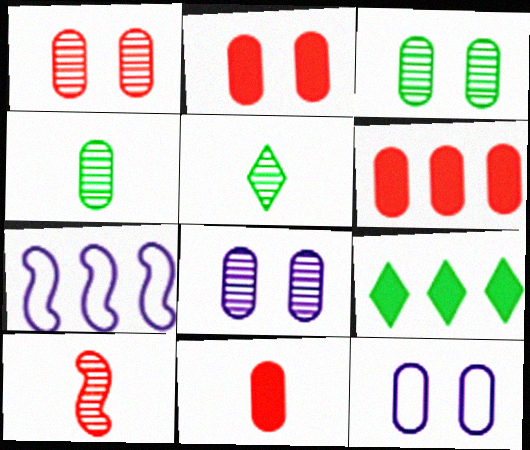[[1, 3, 8], 
[2, 3, 12], 
[2, 5, 7], 
[2, 6, 11], 
[4, 6, 12], 
[9, 10, 12]]